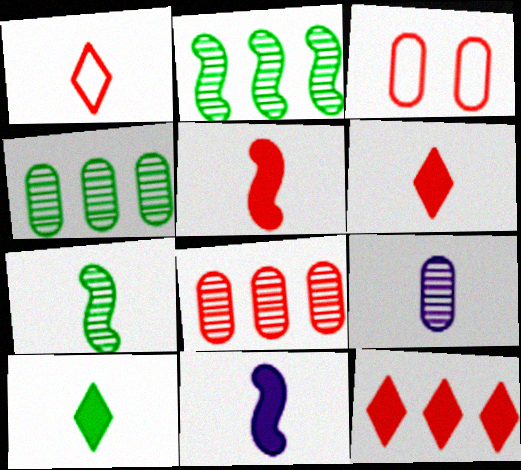[]